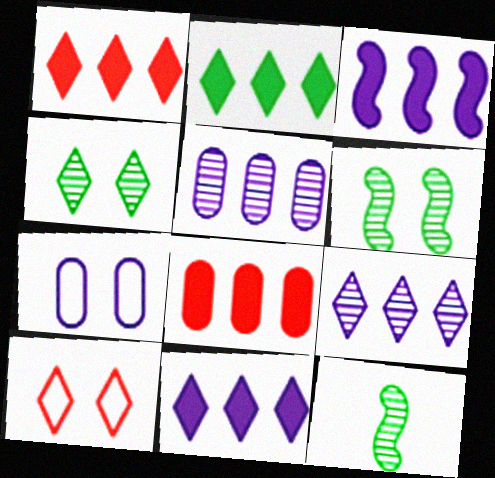[[1, 2, 11], 
[1, 7, 12], 
[2, 3, 8]]